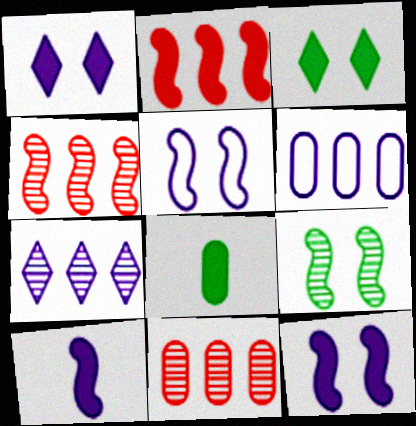[[1, 2, 8]]